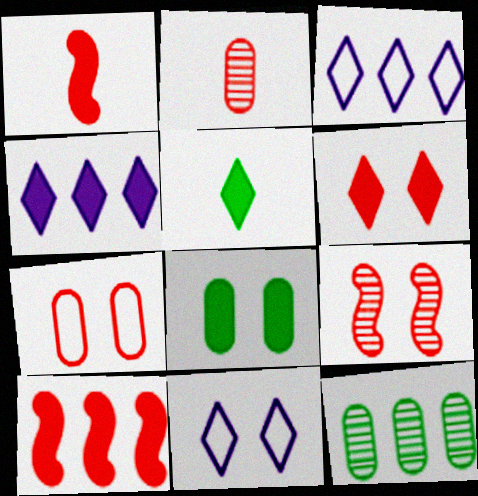[[1, 4, 8], 
[1, 11, 12], 
[3, 10, 12], 
[4, 5, 6], 
[6, 7, 9], 
[8, 9, 11]]